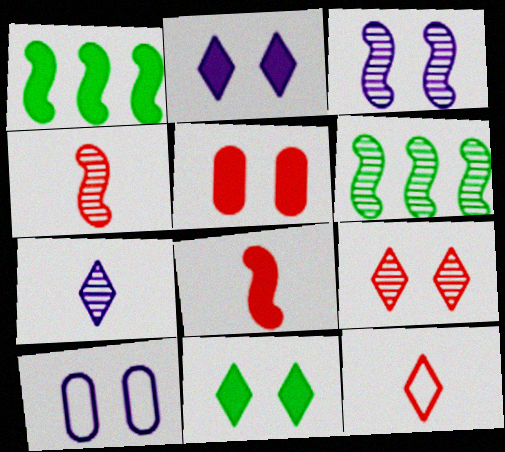[[2, 3, 10], 
[3, 4, 6]]